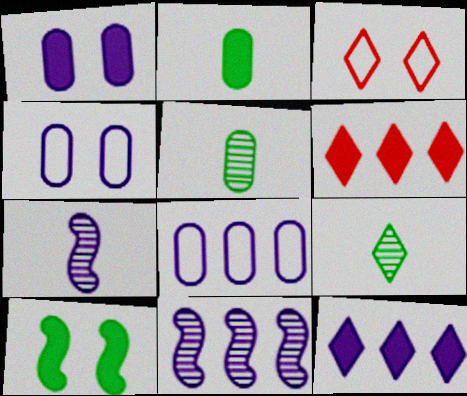[[2, 3, 11], 
[3, 9, 12], 
[4, 7, 12], 
[8, 11, 12]]